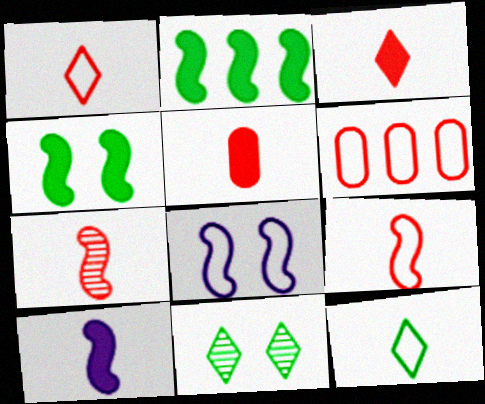[[1, 5, 7], 
[2, 7, 8], 
[6, 8, 12], 
[6, 10, 11]]